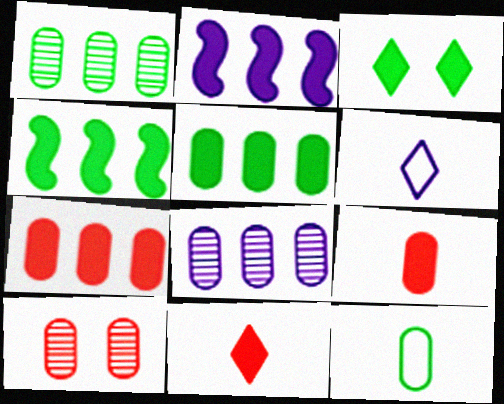[[2, 3, 9], 
[4, 6, 10]]